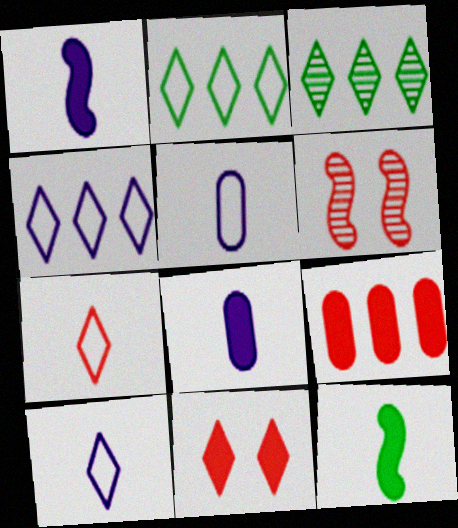[[2, 6, 8], 
[3, 10, 11], 
[6, 7, 9]]